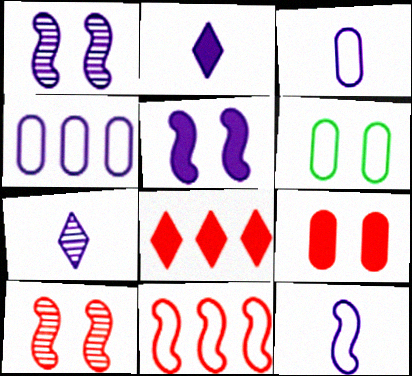[[1, 2, 4], 
[4, 5, 7]]